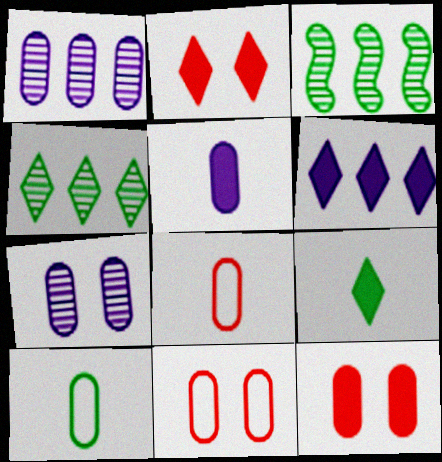[[1, 10, 12], 
[2, 6, 9]]